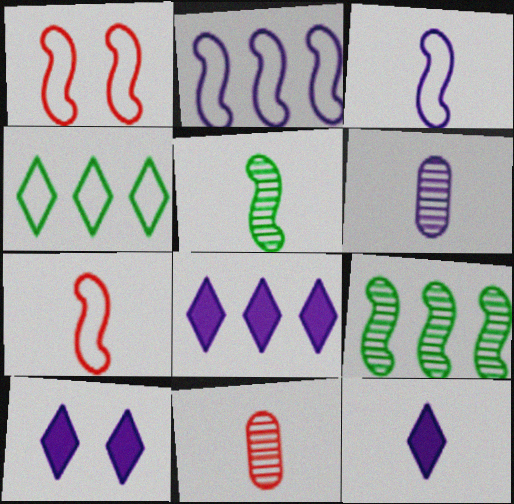[[2, 6, 10], 
[3, 6, 12], 
[8, 10, 12]]